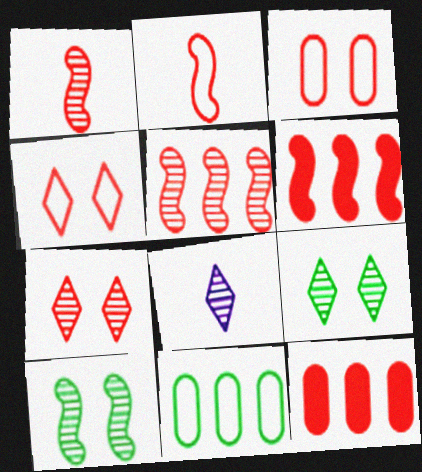[[1, 4, 12], 
[2, 7, 12]]